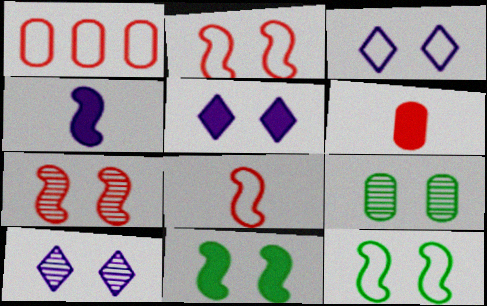[[2, 5, 9], 
[3, 5, 10], 
[7, 9, 10]]